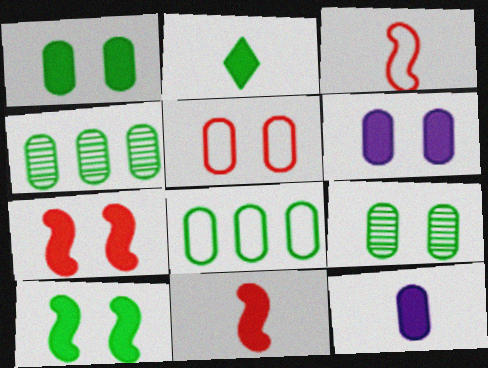[[2, 11, 12], 
[4, 5, 12], 
[5, 6, 9]]